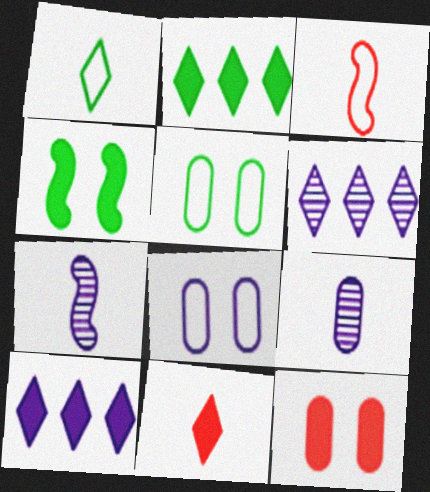[[7, 8, 10]]